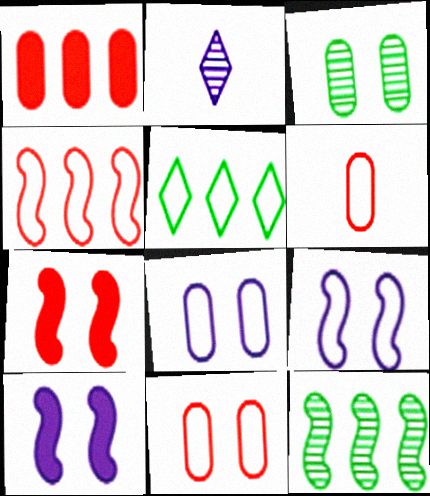[[5, 6, 9]]